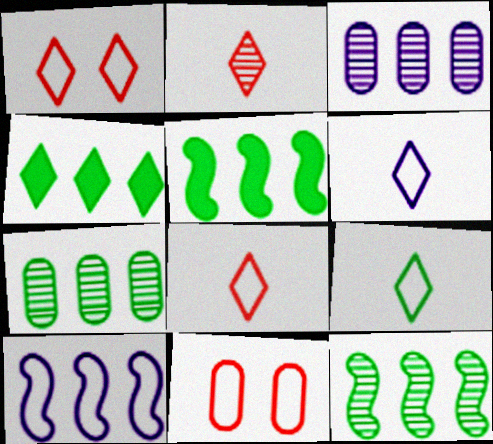[[6, 8, 9], 
[9, 10, 11]]